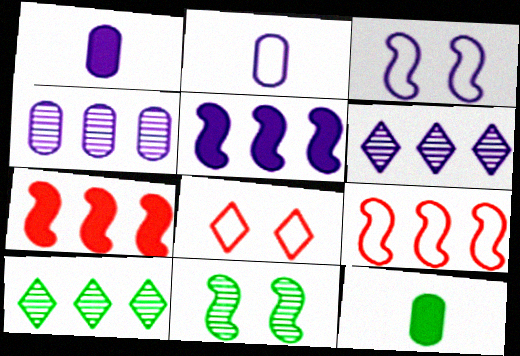[[1, 3, 6]]